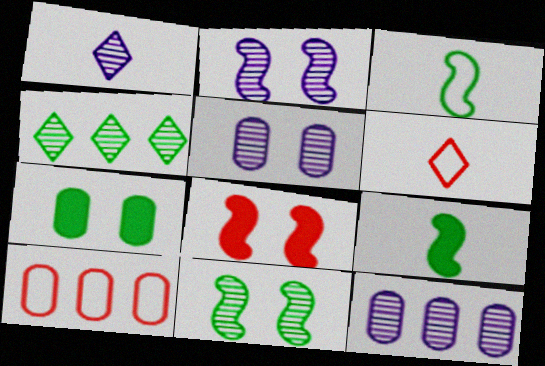[[1, 2, 12], 
[3, 4, 7]]